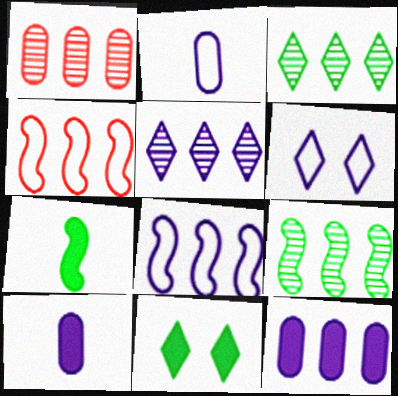[[1, 5, 9], 
[1, 6, 7], 
[2, 6, 8], 
[3, 4, 12], 
[5, 8, 12]]